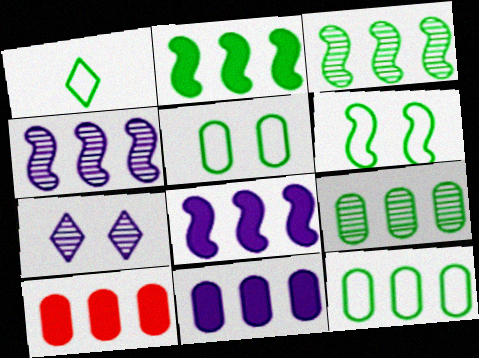[[1, 6, 12]]